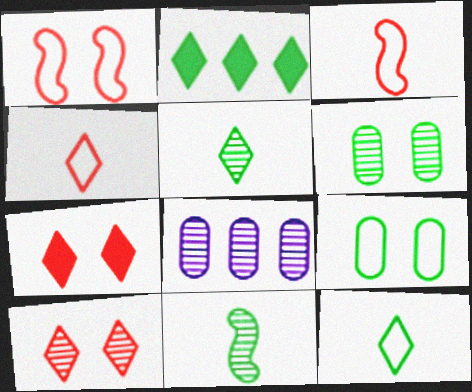[[2, 9, 11], 
[8, 10, 11]]